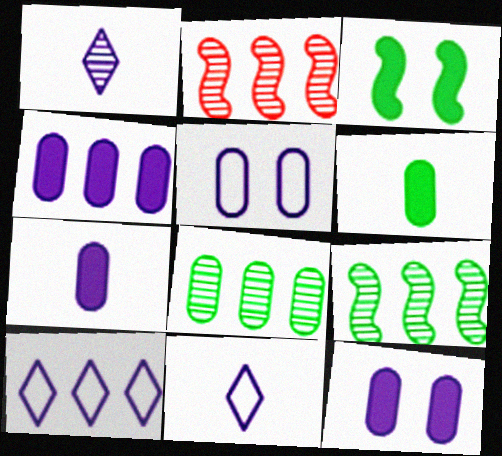[[4, 7, 12]]